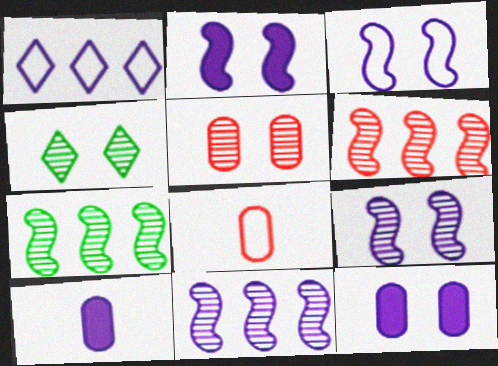[[1, 9, 10], 
[2, 3, 9], 
[4, 5, 9], 
[6, 7, 11]]